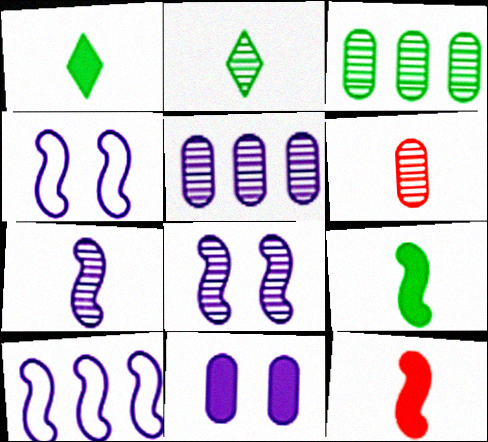[[2, 6, 7]]